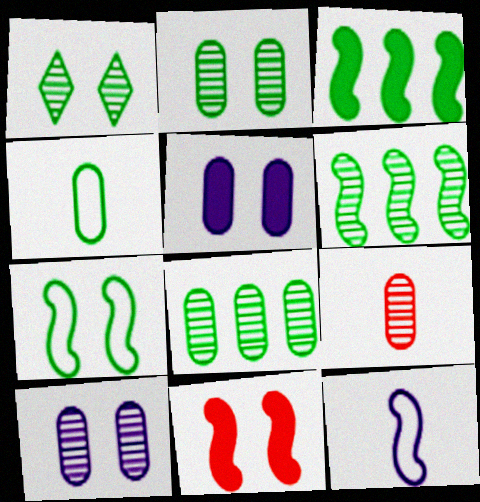[[1, 3, 4], 
[6, 11, 12], 
[8, 9, 10]]